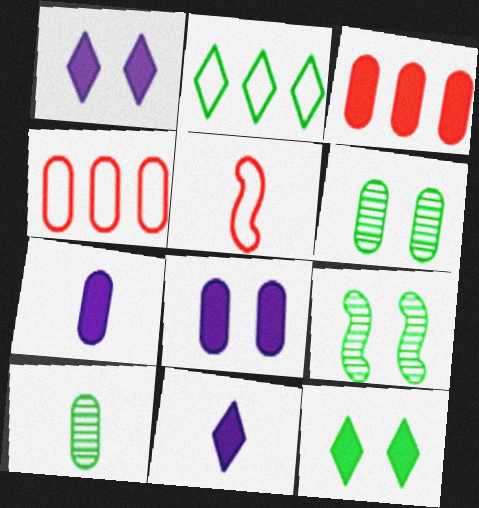[[4, 6, 7], 
[4, 8, 10], 
[4, 9, 11], 
[5, 10, 11]]